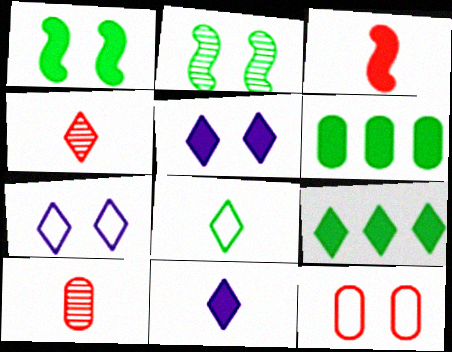[[2, 5, 12], 
[2, 6, 8], 
[3, 5, 6], 
[4, 7, 9], 
[4, 8, 11]]